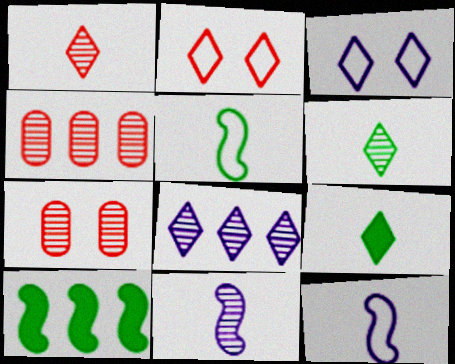[[2, 8, 9]]